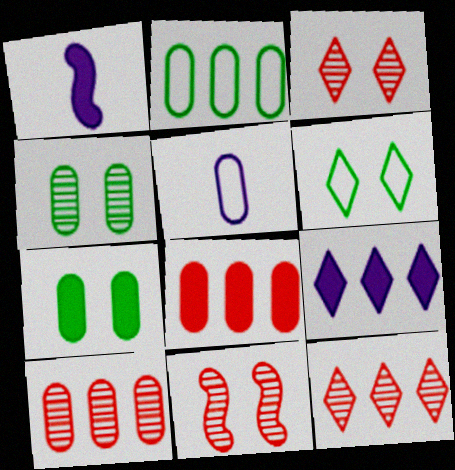[[1, 2, 3], 
[1, 6, 10], 
[4, 5, 8], 
[5, 7, 10]]